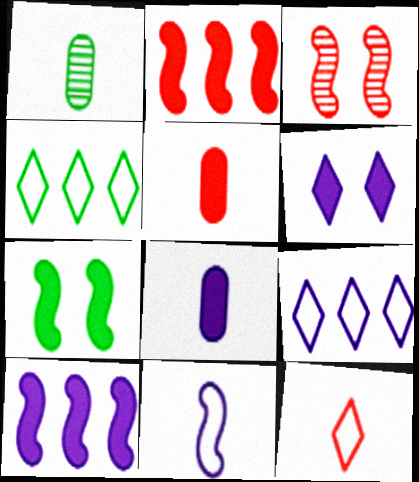[[1, 4, 7], 
[3, 4, 8], 
[6, 8, 10]]